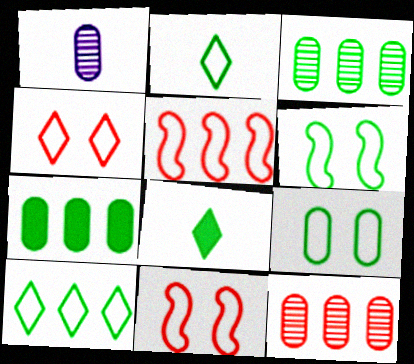[[3, 6, 8]]